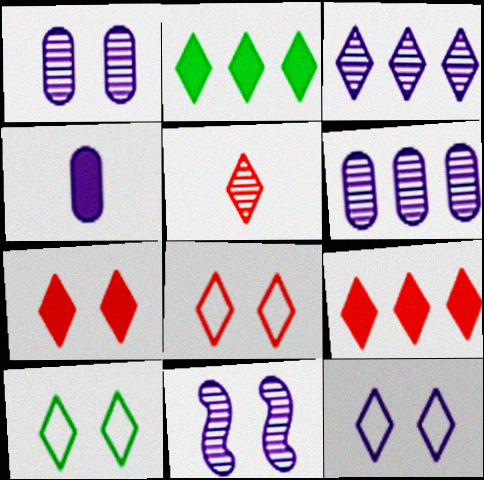[[2, 5, 12], 
[5, 8, 9], 
[8, 10, 12]]